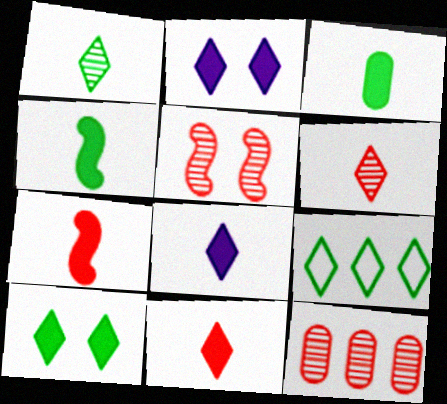[[1, 9, 10], 
[2, 6, 9], 
[3, 7, 8], 
[5, 6, 12]]